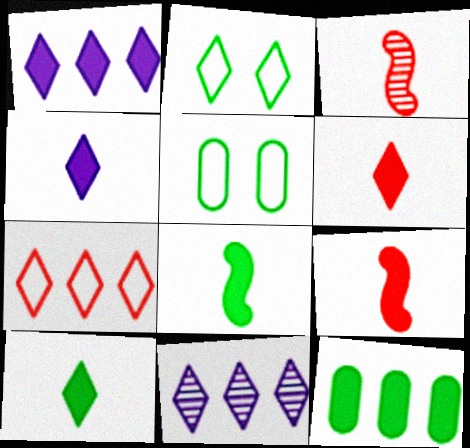[[1, 3, 5], 
[2, 6, 11], 
[4, 6, 10], 
[5, 9, 11]]